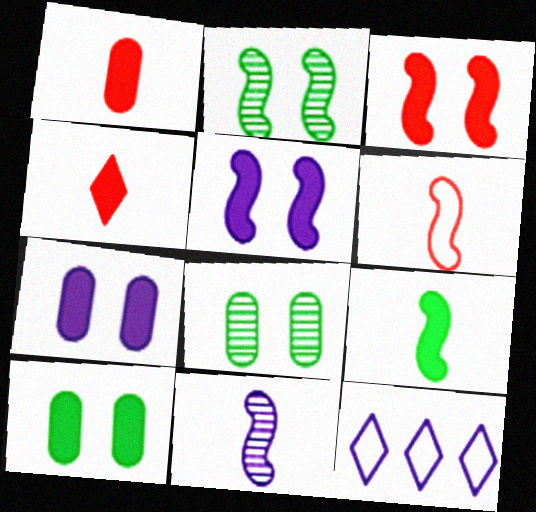[[1, 2, 12], 
[6, 9, 11], 
[7, 11, 12]]